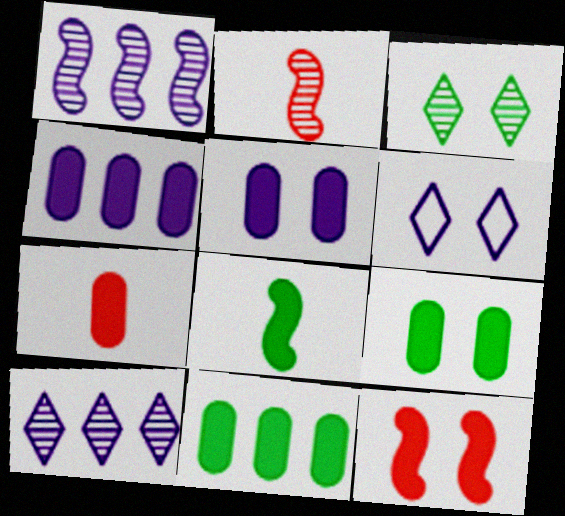[[2, 6, 11], 
[4, 7, 9], 
[5, 7, 11]]